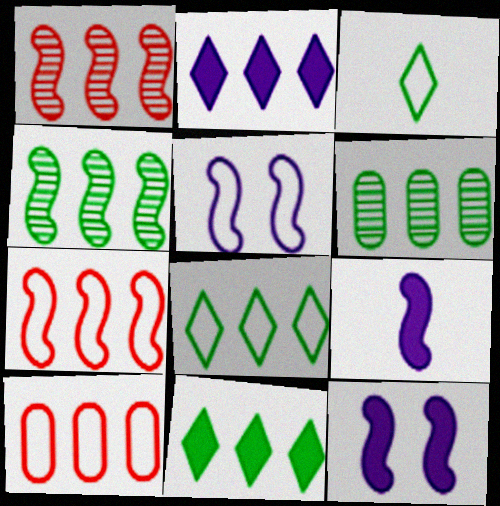[[2, 4, 10], 
[2, 6, 7], 
[3, 5, 10]]